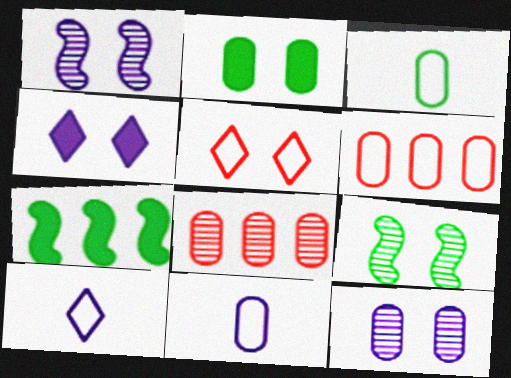[[1, 2, 5], 
[2, 8, 11]]